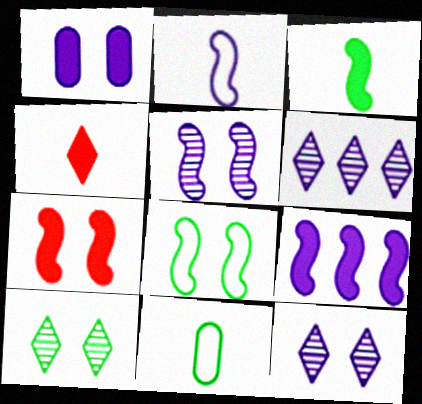[[1, 2, 6], 
[2, 5, 9], 
[3, 7, 9], 
[5, 7, 8], 
[6, 7, 11]]